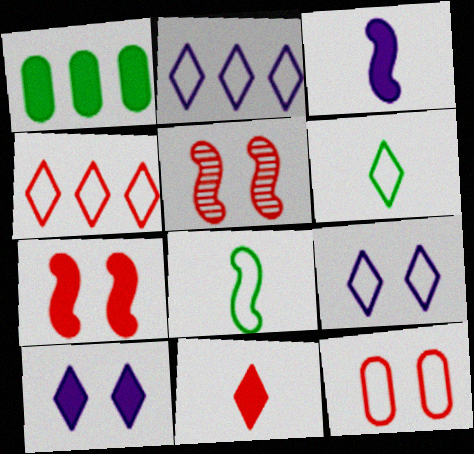[[2, 8, 12], 
[4, 6, 9]]